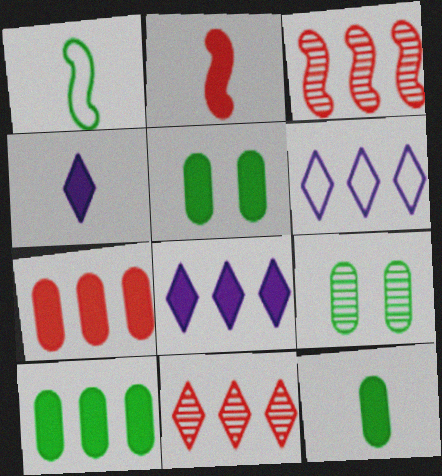[[2, 4, 12], 
[2, 5, 8], 
[2, 6, 9], 
[3, 6, 10], 
[5, 10, 12]]